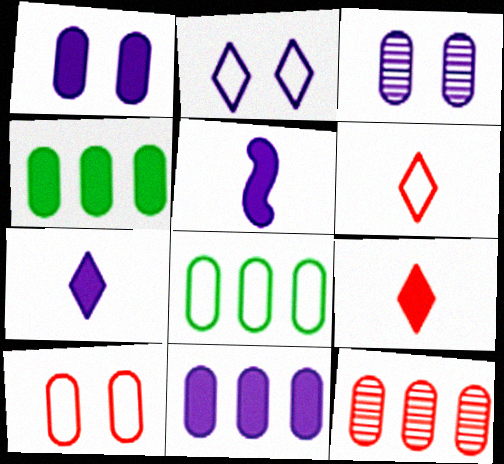[[8, 11, 12]]